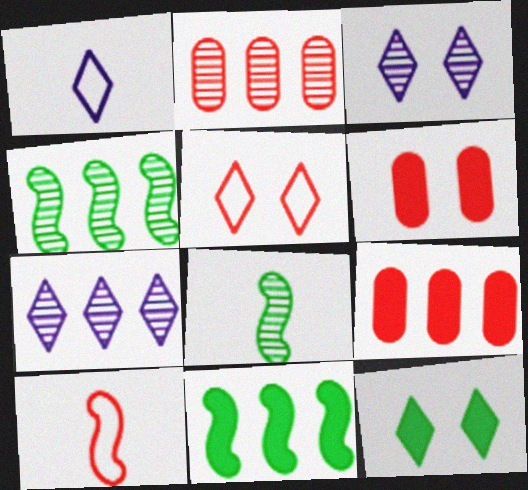[[1, 4, 6], 
[2, 3, 8], 
[2, 4, 7], 
[3, 5, 12]]